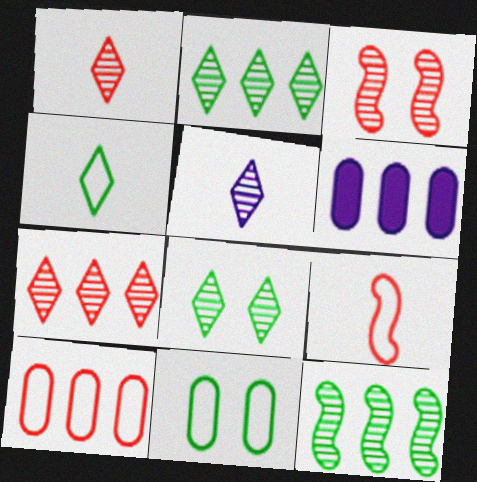[[3, 4, 6], 
[5, 7, 8], 
[6, 8, 9]]